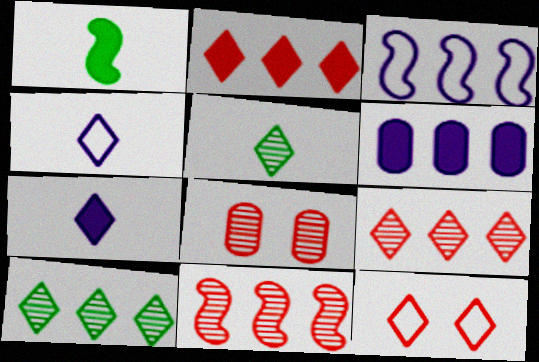[[7, 10, 12]]